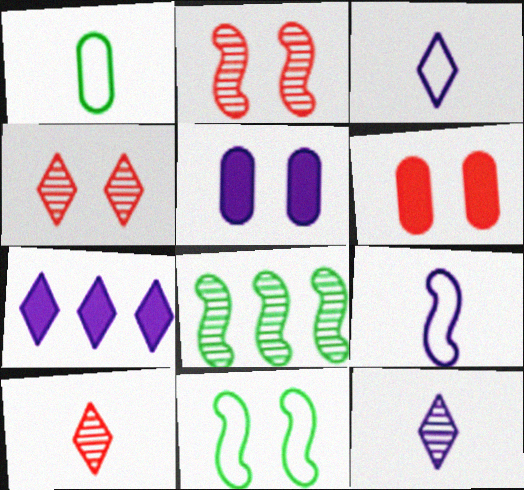[[1, 2, 7], 
[3, 6, 8], 
[4, 5, 11]]